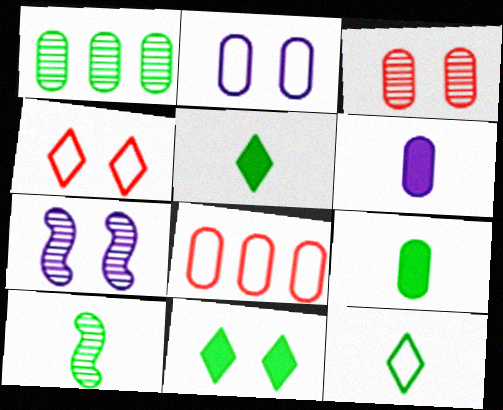[[5, 7, 8], 
[9, 10, 12]]